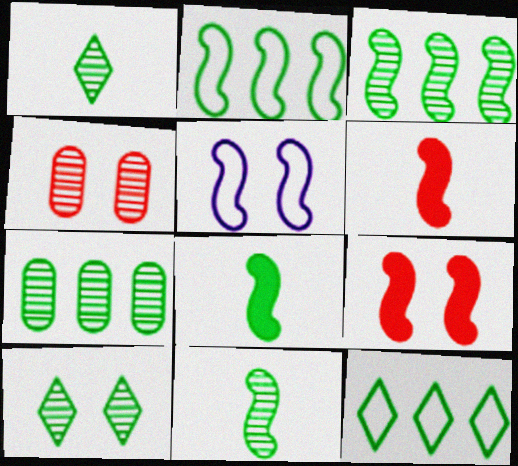[[3, 5, 6], 
[7, 10, 11]]